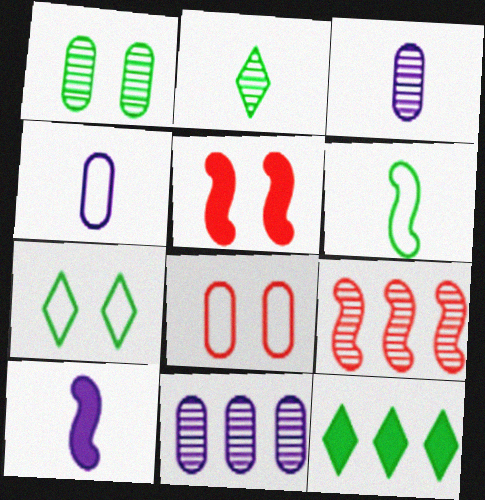[[1, 6, 12], 
[2, 7, 12]]